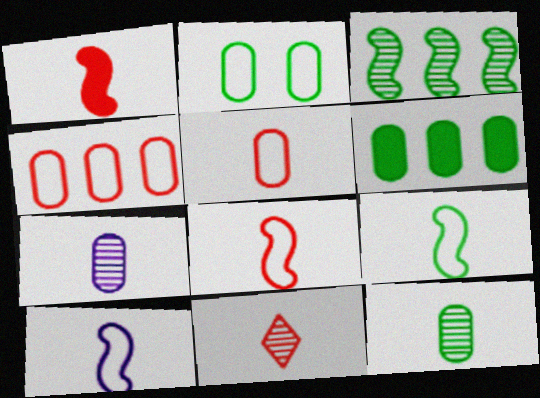[[1, 5, 11], 
[2, 6, 12], 
[8, 9, 10]]